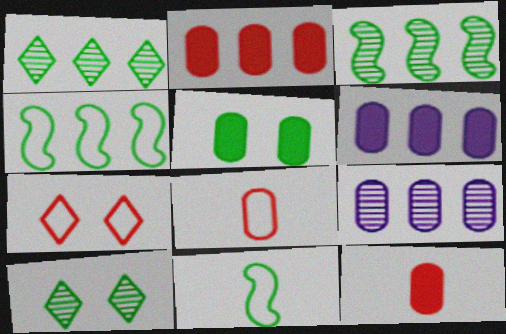[[1, 5, 11], 
[5, 6, 12], 
[5, 8, 9]]